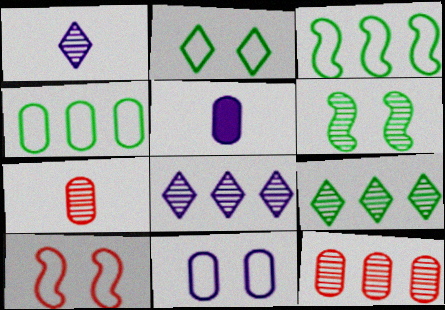[[1, 6, 12], 
[2, 10, 11], 
[5, 9, 10], 
[6, 7, 8]]